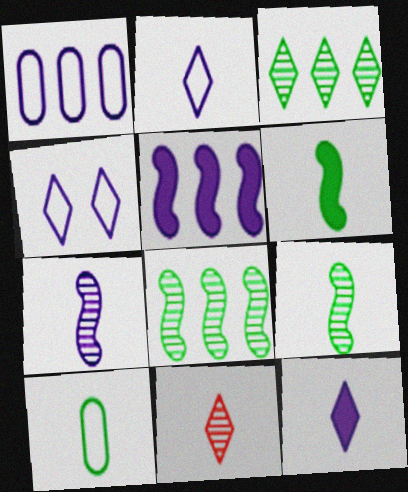[]